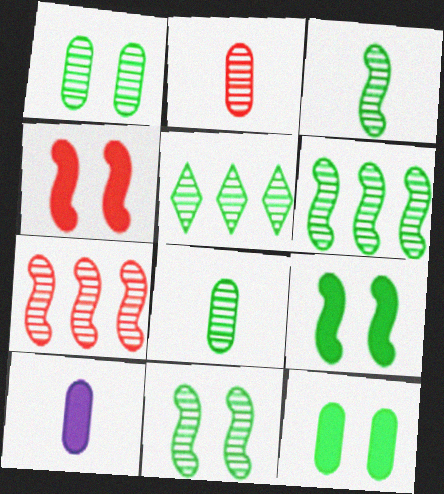[[1, 3, 5], 
[3, 6, 11], 
[5, 8, 11]]